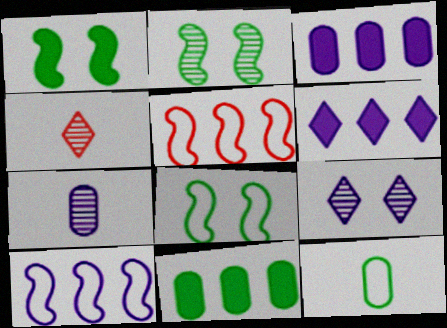[[1, 2, 8], 
[3, 4, 8]]